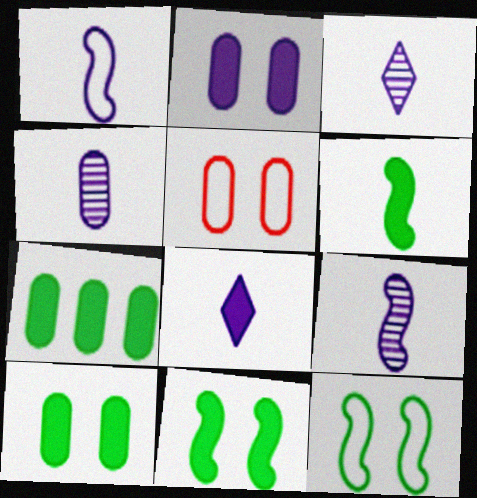[[1, 4, 8], 
[3, 4, 9], 
[4, 5, 7]]